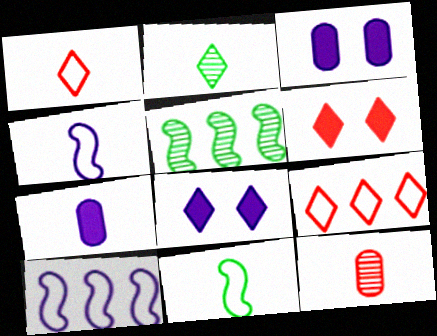[[1, 3, 5], 
[2, 8, 9]]